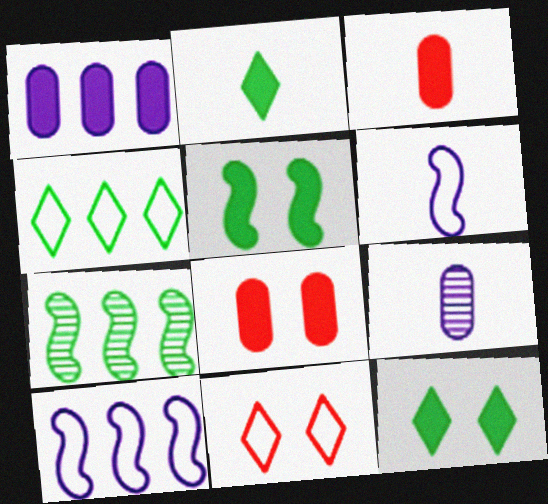[]